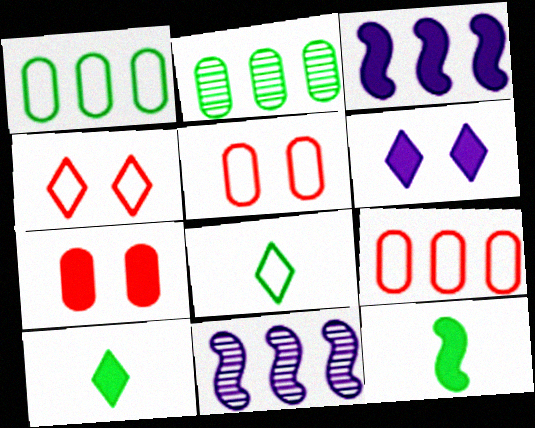[[3, 7, 10], 
[5, 10, 11], 
[7, 8, 11]]